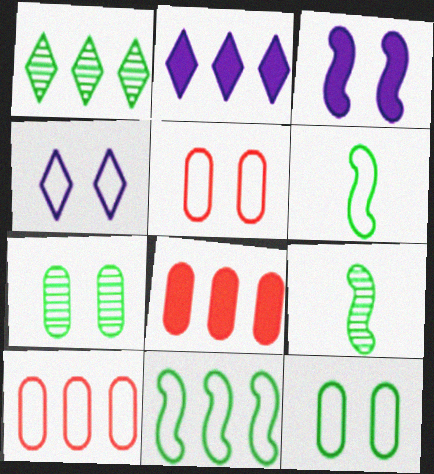[[1, 7, 9], 
[2, 5, 9], 
[4, 6, 10], 
[4, 8, 9]]